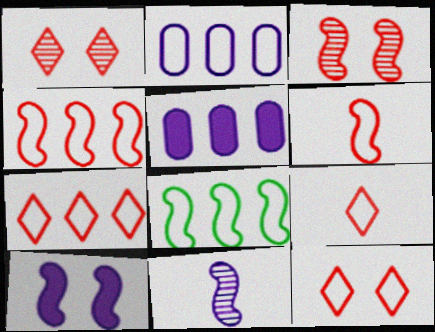[[2, 7, 8], 
[7, 9, 12]]